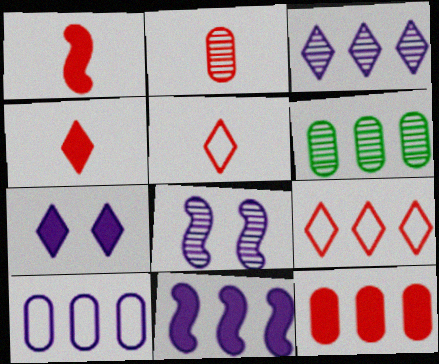[[1, 2, 5], 
[3, 10, 11], 
[6, 9, 11], 
[6, 10, 12]]